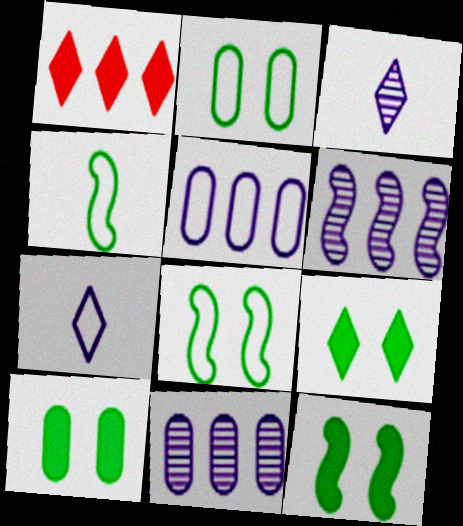[[9, 10, 12]]